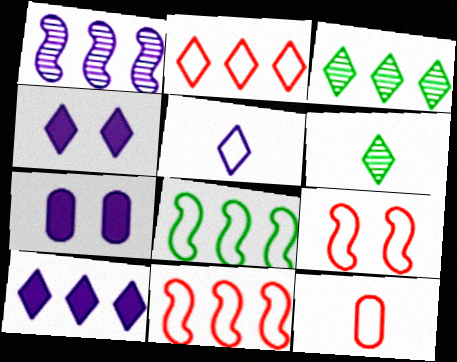[[1, 5, 7], 
[2, 3, 10], 
[2, 4, 6], 
[2, 9, 12], 
[6, 7, 11]]